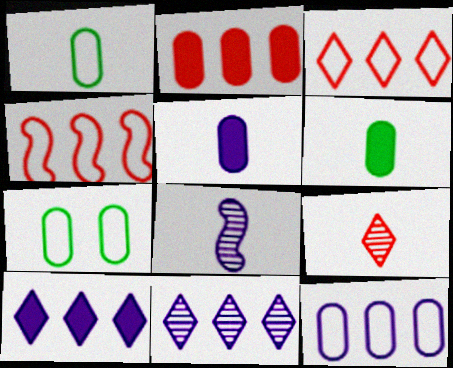[]